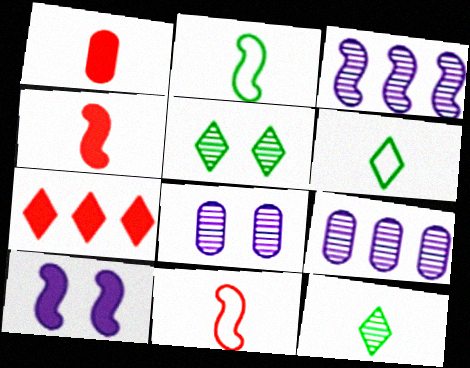[[2, 7, 8]]